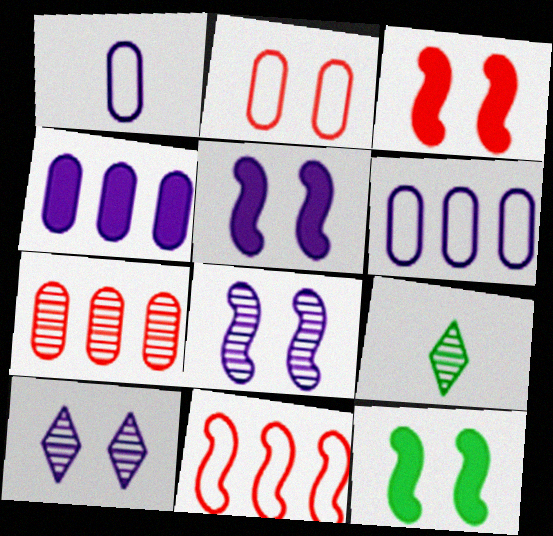[[2, 10, 12], 
[3, 5, 12], 
[3, 6, 9], 
[7, 8, 9]]